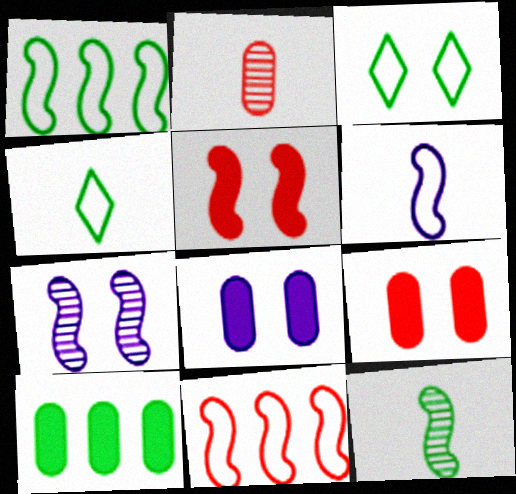[[3, 7, 9], 
[3, 10, 12]]